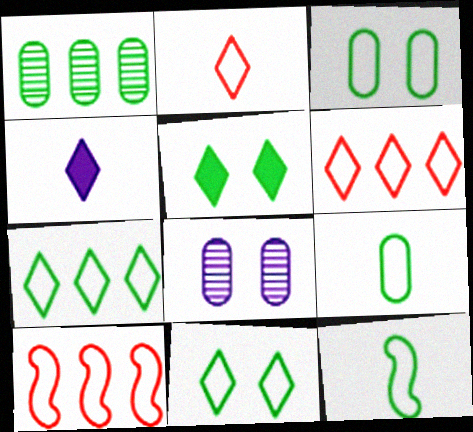[[1, 5, 12], 
[3, 7, 12]]